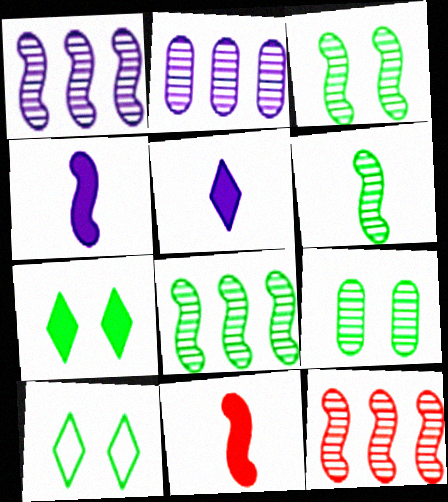[[1, 8, 12], 
[2, 10, 11], 
[3, 6, 8]]